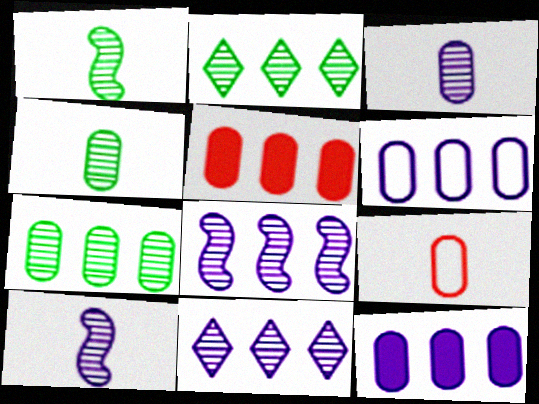[[5, 6, 7]]